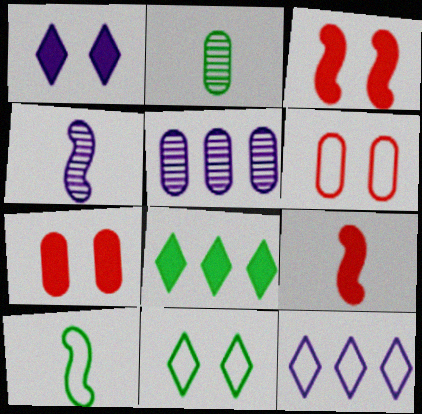[[2, 3, 12], 
[4, 6, 8], 
[4, 9, 10], 
[5, 9, 11], 
[6, 10, 12]]